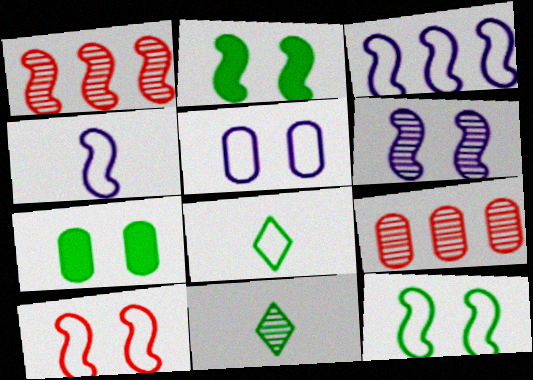[[1, 2, 4], 
[2, 6, 10], 
[6, 9, 11]]